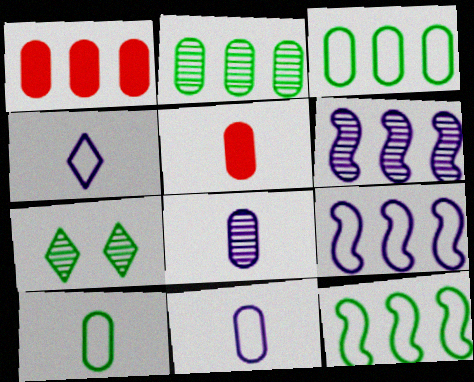[[5, 7, 9], 
[5, 8, 10]]